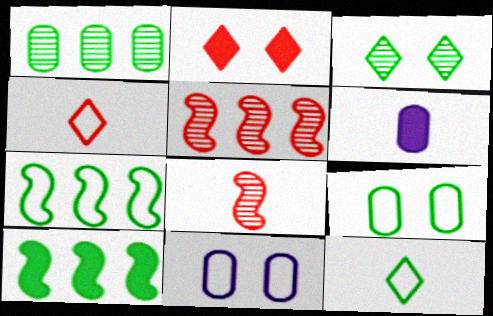[[2, 6, 10], 
[4, 7, 11], 
[6, 8, 12], 
[7, 9, 12]]